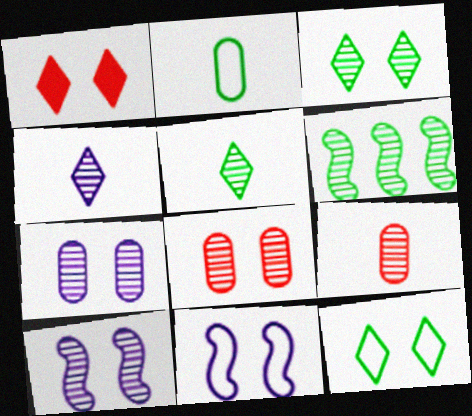[[3, 8, 10], 
[4, 6, 8]]